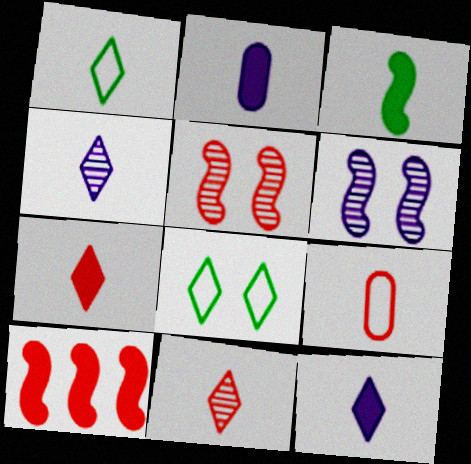[[1, 4, 7], 
[1, 11, 12], 
[2, 3, 7], 
[3, 4, 9]]